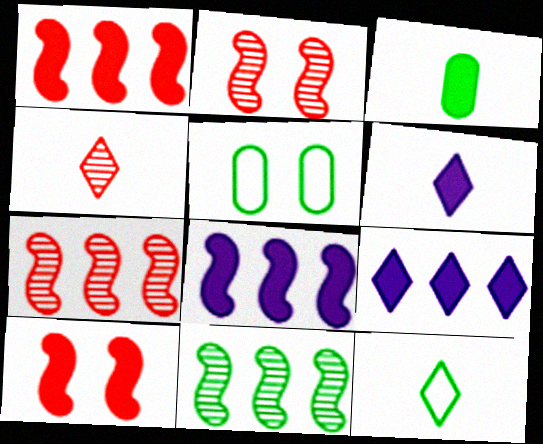[[3, 9, 10], 
[4, 5, 8], 
[4, 6, 12], 
[5, 6, 7]]